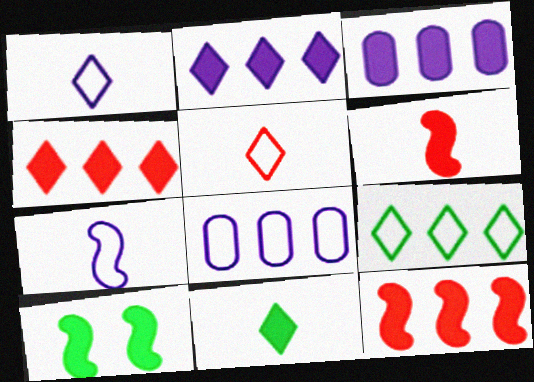[]